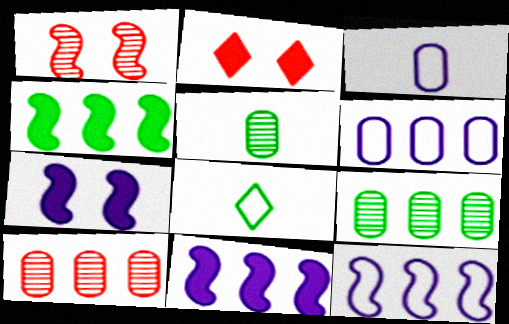[[2, 5, 12], 
[7, 8, 10]]